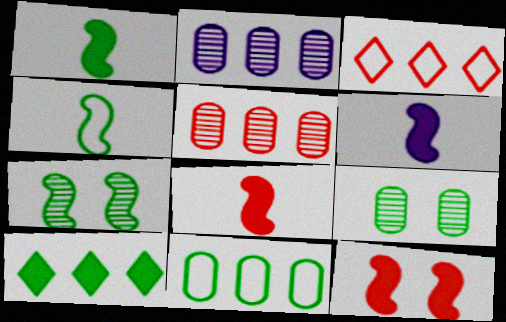[[1, 6, 8], 
[3, 6, 9], 
[4, 9, 10]]